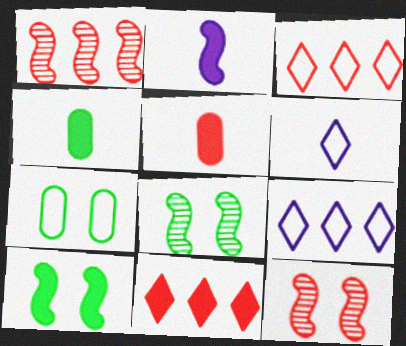[[3, 5, 12], 
[4, 9, 12], 
[5, 8, 9]]